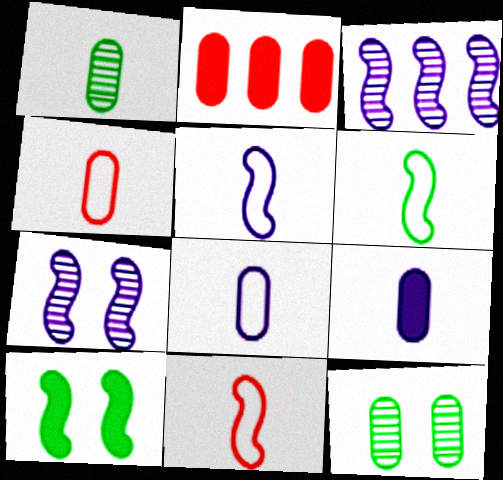[[1, 4, 9], 
[2, 8, 12], 
[3, 10, 11], 
[5, 6, 11]]